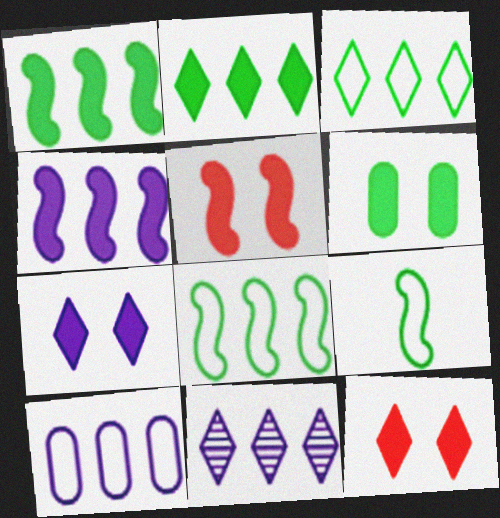[[4, 10, 11], 
[5, 6, 7]]